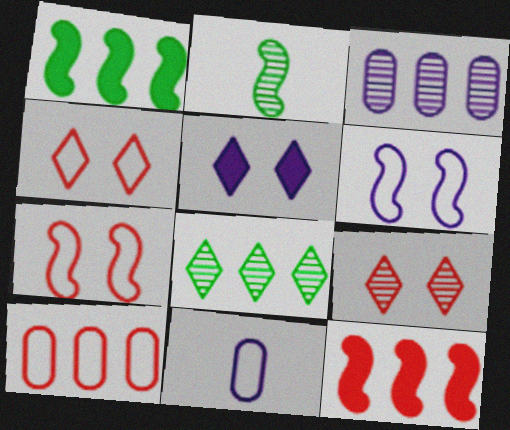[[1, 9, 11], 
[2, 3, 9], 
[2, 5, 10], 
[2, 6, 12]]